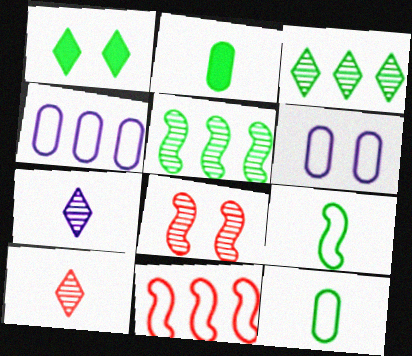[[1, 5, 12], 
[1, 6, 8]]